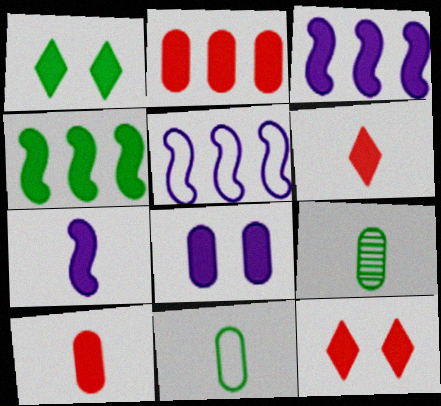[[1, 2, 7], 
[1, 3, 10], 
[4, 6, 8], 
[5, 9, 12]]